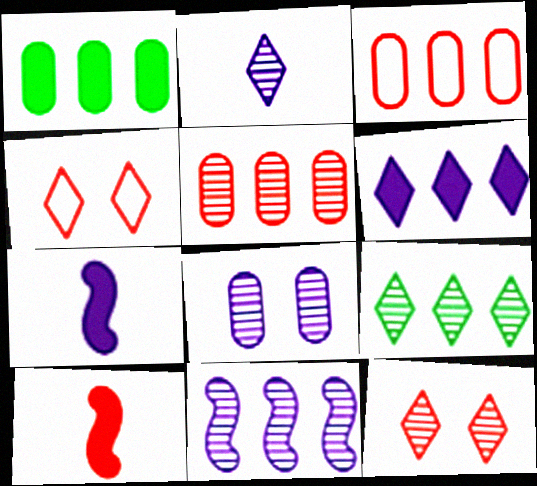[[2, 8, 11], 
[2, 9, 12], 
[3, 10, 12], 
[4, 5, 10], 
[5, 9, 11]]